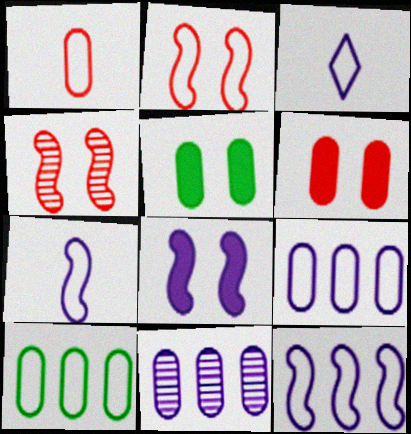[[1, 5, 11], 
[2, 3, 10], 
[3, 8, 11]]